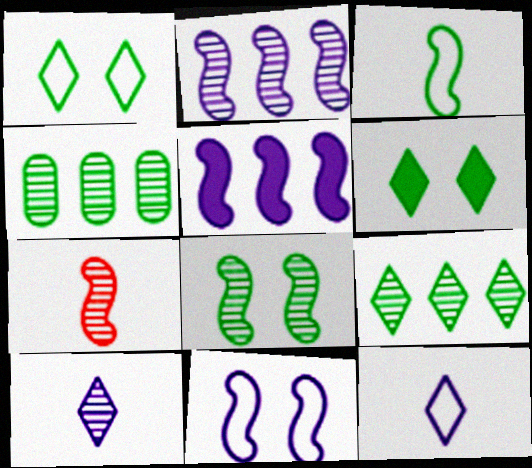[[2, 7, 8], 
[3, 4, 6]]